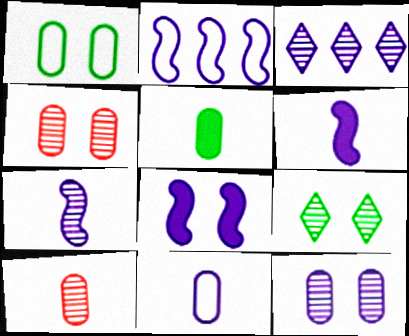[[2, 7, 8], 
[3, 7, 12], 
[3, 8, 11], 
[5, 10, 11]]